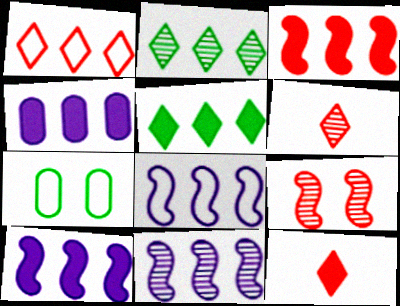[[3, 4, 5], 
[6, 7, 10], 
[7, 11, 12], 
[8, 10, 11]]